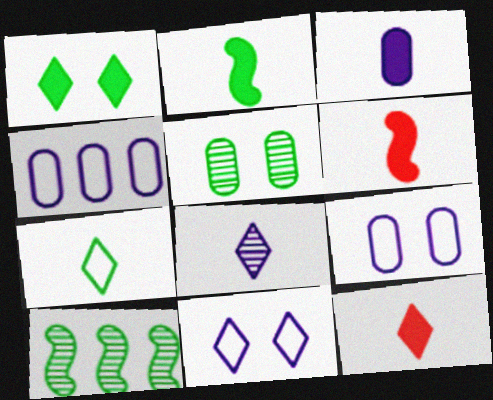[[2, 3, 12], 
[7, 8, 12], 
[9, 10, 12]]